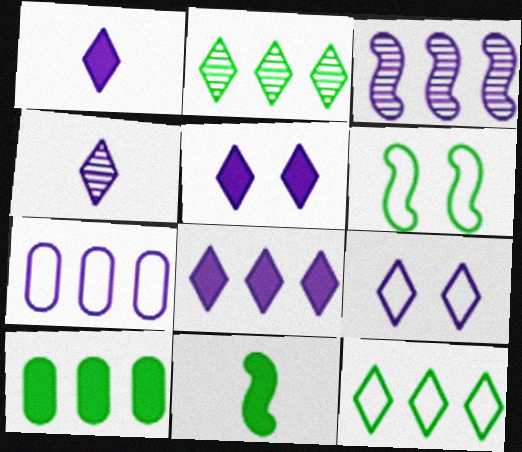[[1, 5, 8], 
[3, 7, 8], 
[4, 8, 9]]